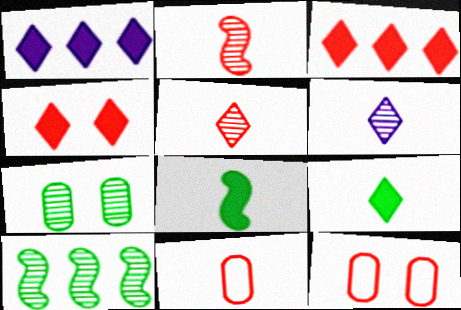[[1, 4, 9], 
[2, 3, 12], 
[6, 8, 11]]